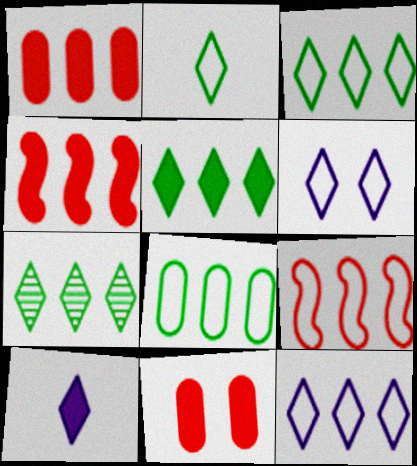[[3, 5, 7], 
[8, 9, 12]]